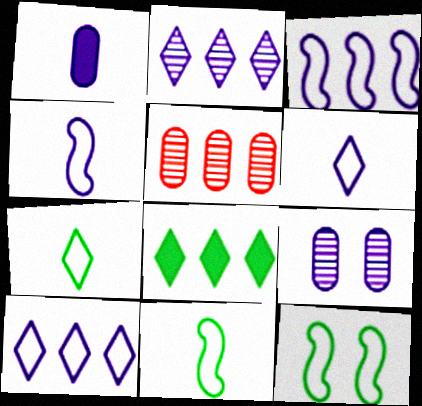[[3, 5, 8]]